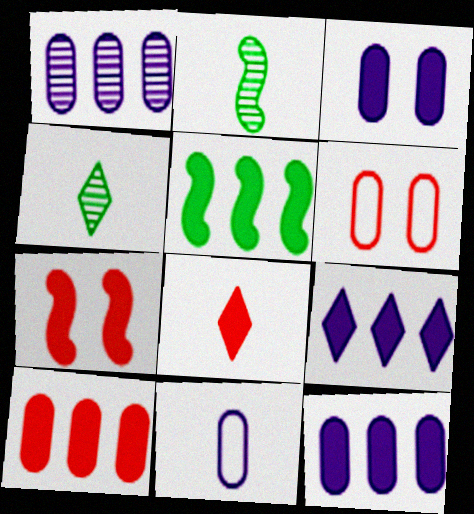[[1, 3, 11], 
[2, 6, 9], 
[2, 8, 11], 
[3, 5, 8], 
[5, 9, 10], 
[7, 8, 10]]